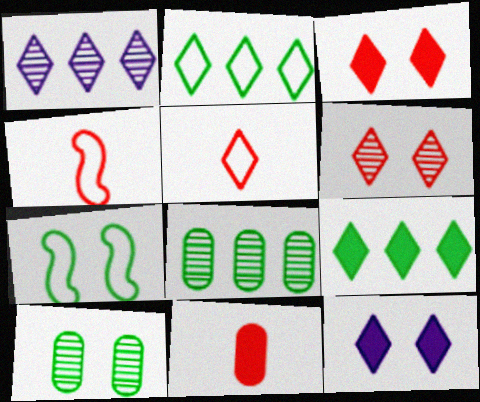[[1, 7, 11], 
[4, 8, 12]]